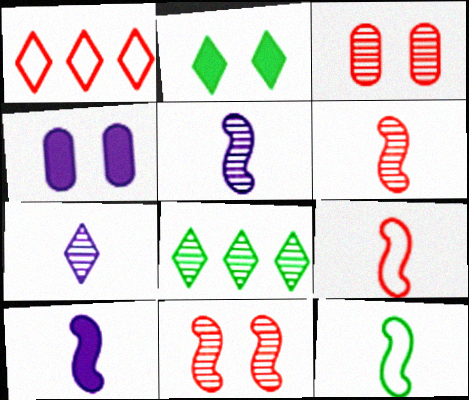[[1, 2, 7], 
[3, 5, 8], 
[4, 8, 9], 
[6, 10, 12]]